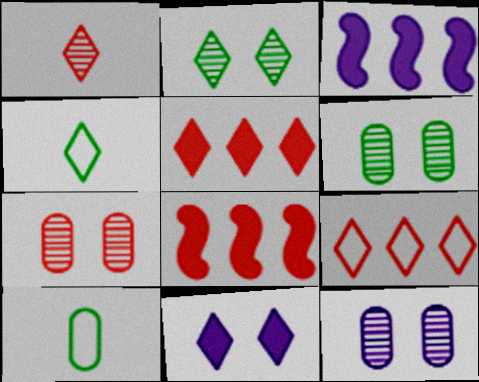[[3, 4, 7], 
[4, 8, 12], 
[6, 7, 12]]